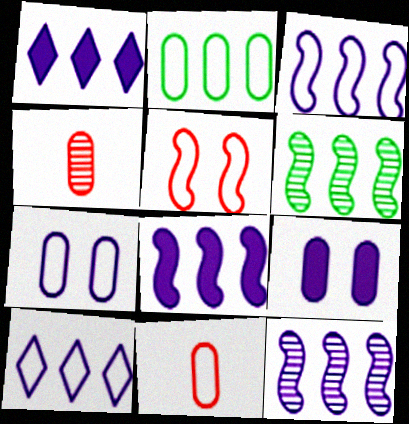[[2, 4, 9], 
[2, 7, 11], 
[3, 8, 12]]